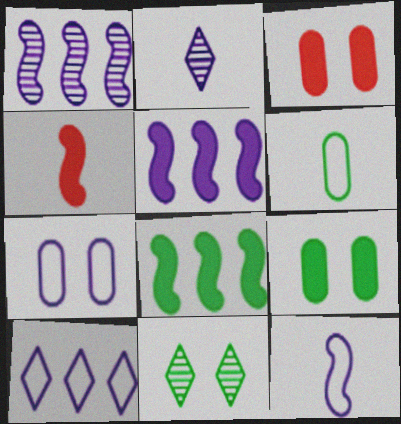[[2, 4, 6], 
[2, 5, 7], 
[6, 8, 11], 
[7, 10, 12]]